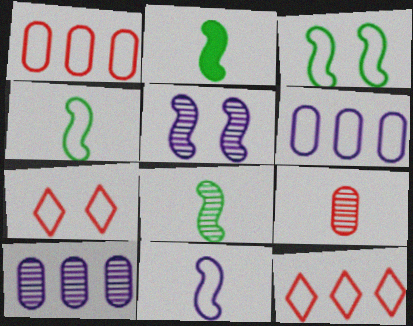[[2, 4, 8], 
[2, 7, 10], 
[4, 6, 7]]